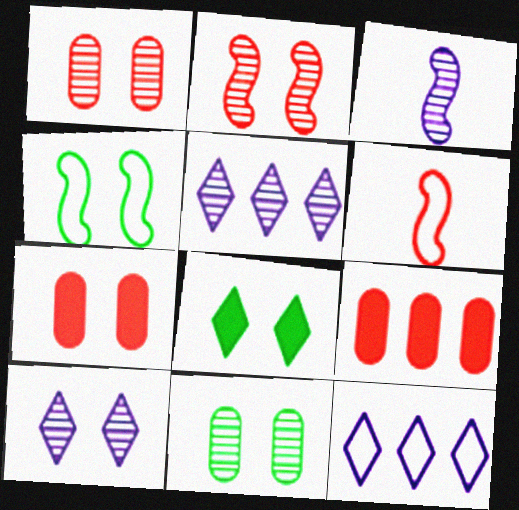[[2, 10, 11], 
[4, 7, 10], 
[4, 8, 11]]